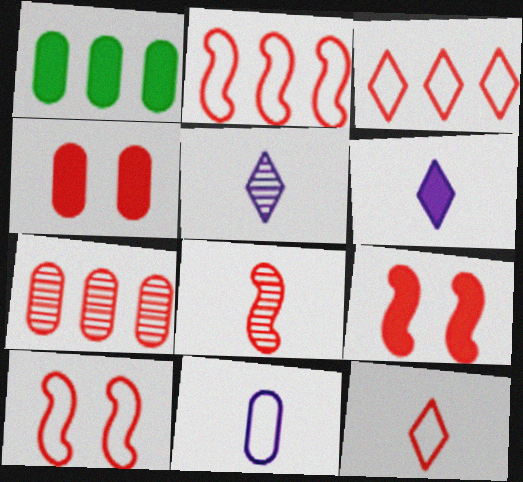[[1, 5, 10], 
[1, 6, 9], 
[2, 8, 9], 
[3, 4, 8], 
[7, 9, 12]]